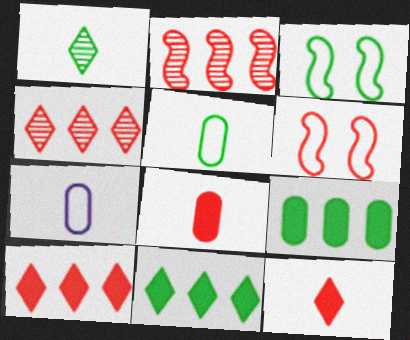[[1, 3, 9], 
[4, 6, 8]]